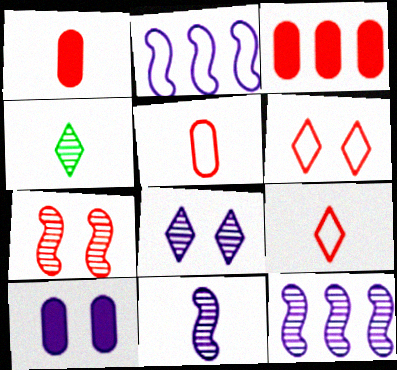[[3, 7, 9]]